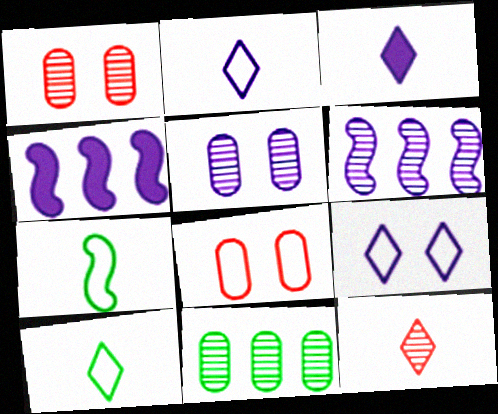[[1, 4, 10], 
[2, 4, 5], 
[3, 10, 12]]